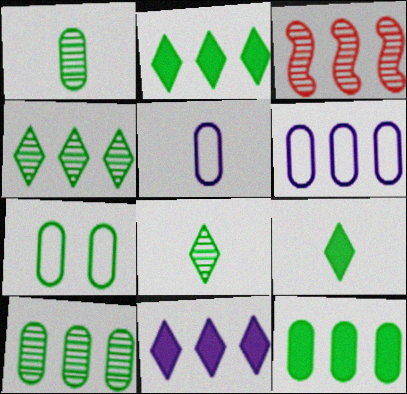[[1, 7, 12], 
[2, 3, 6]]